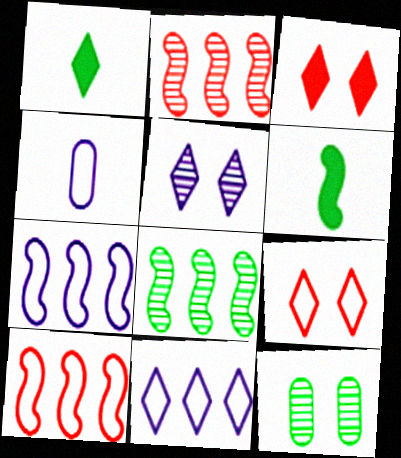[[3, 4, 8]]